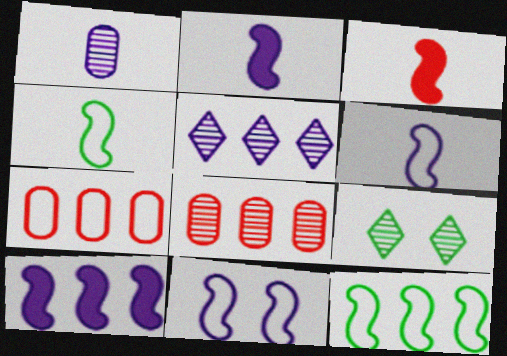[[2, 7, 9]]